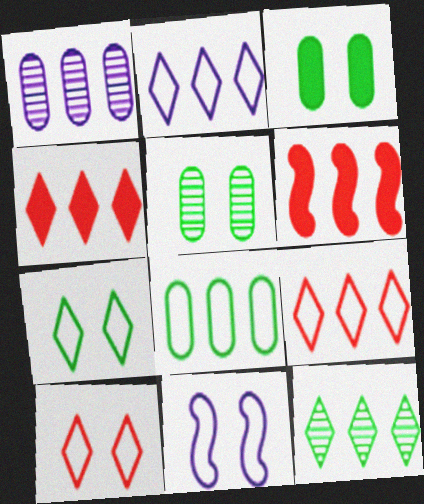[[2, 4, 12]]